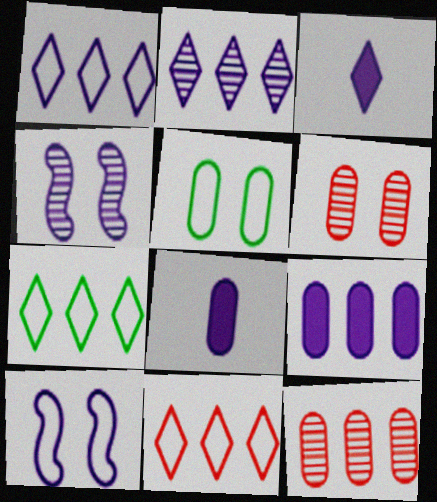[[1, 4, 8], 
[1, 7, 11], 
[2, 8, 10], 
[5, 8, 12]]